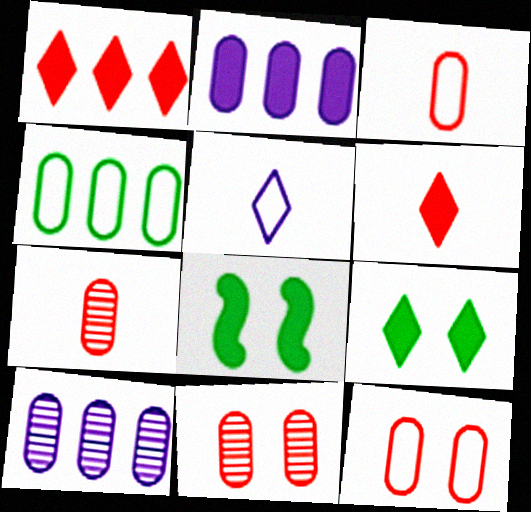[[2, 6, 8]]